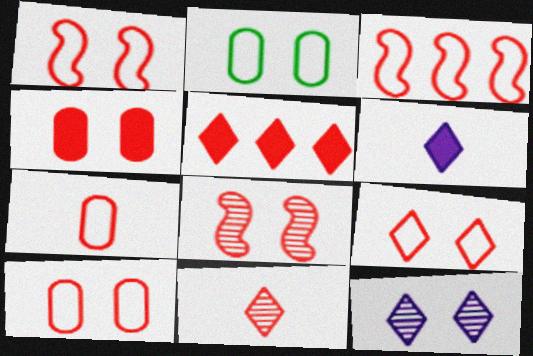[[1, 9, 10], 
[3, 4, 11], 
[3, 7, 9], 
[4, 8, 9], 
[5, 7, 8], 
[5, 9, 11]]